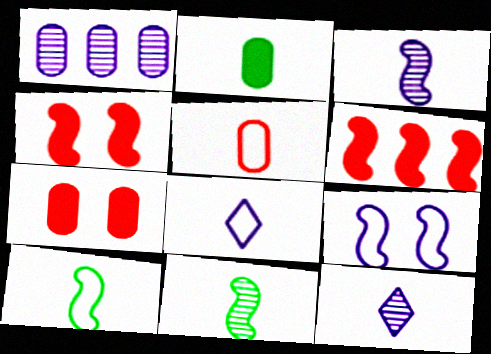[[5, 8, 10], 
[6, 9, 11]]